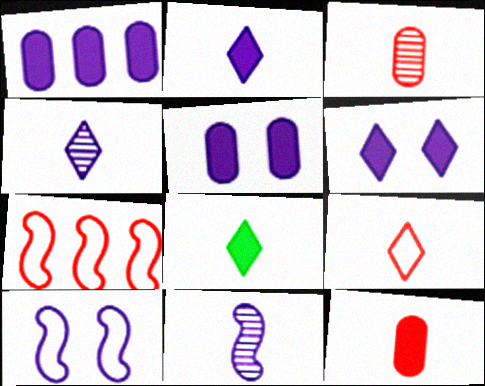[[1, 4, 10], 
[4, 8, 9]]